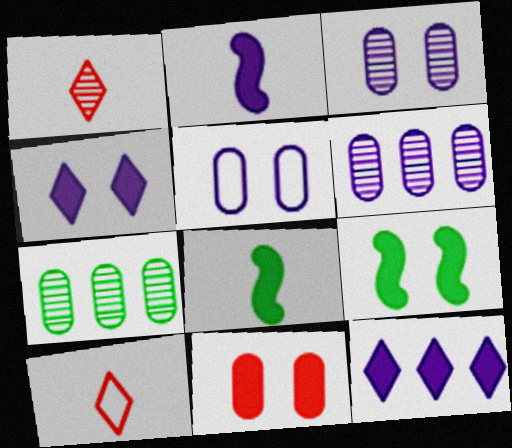[[4, 9, 11], 
[6, 9, 10], 
[8, 11, 12]]